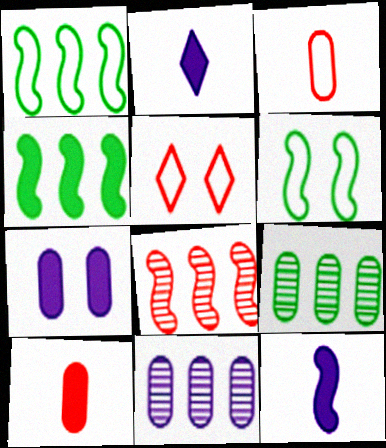[[3, 7, 9], 
[5, 8, 10], 
[5, 9, 12], 
[6, 8, 12]]